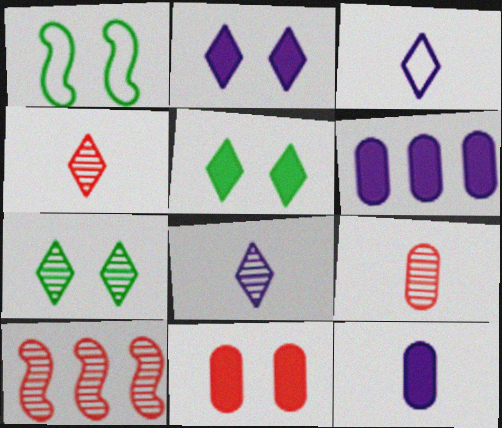[[1, 4, 6]]